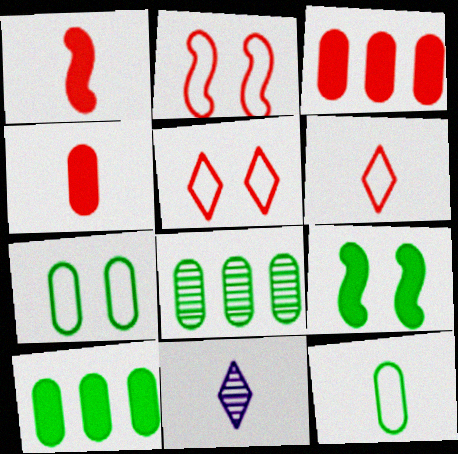[[1, 11, 12], 
[2, 10, 11]]